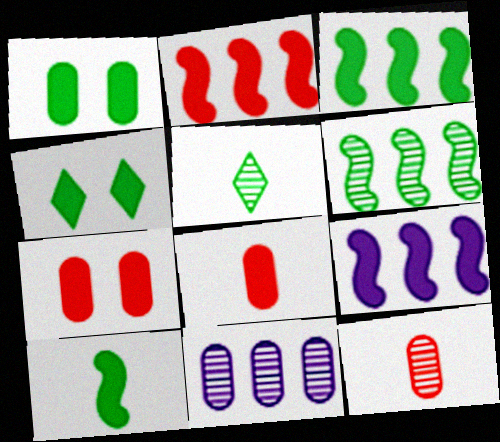[[2, 3, 9], 
[4, 8, 9]]